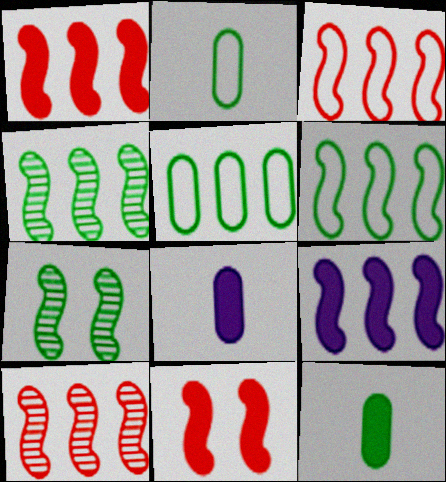[[1, 3, 10], 
[3, 4, 9], 
[6, 9, 10]]